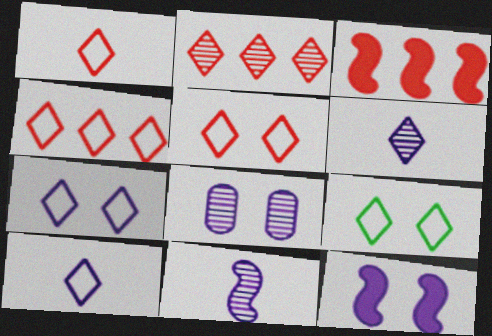[[1, 4, 5], 
[4, 9, 10], 
[5, 7, 9], 
[7, 8, 12]]